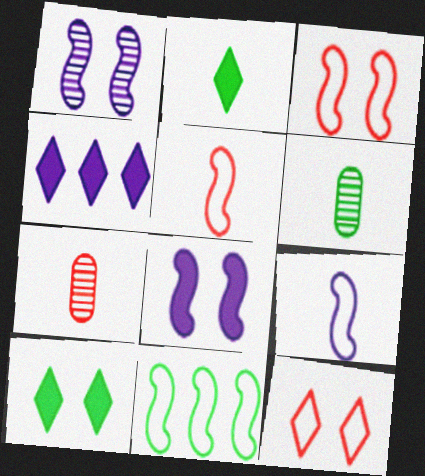[[2, 7, 9], 
[3, 4, 6], 
[3, 9, 11], 
[6, 10, 11]]